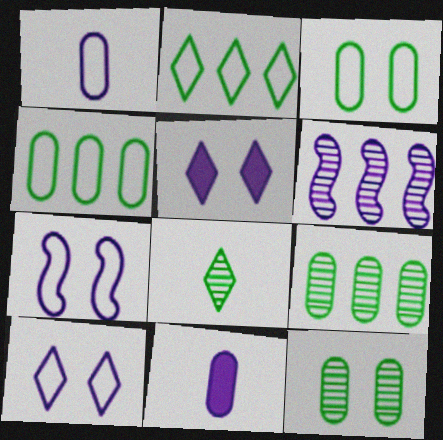[[1, 5, 6], 
[6, 10, 11]]